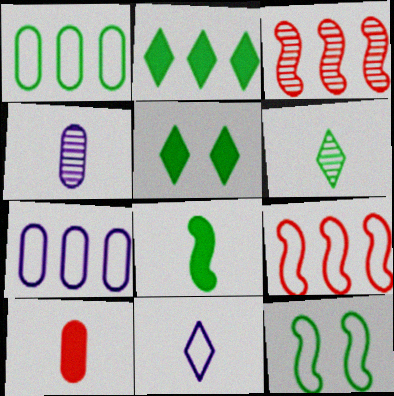[[2, 3, 7], 
[4, 5, 9]]